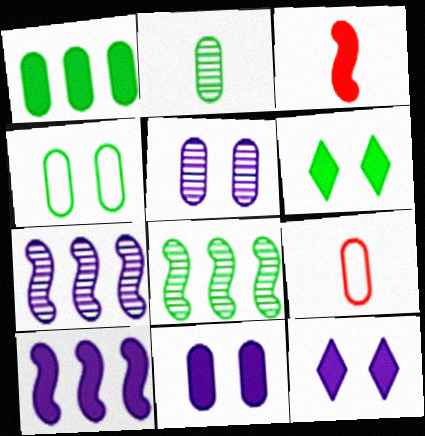[[1, 2, 4], 
[1, 3, 12], 
[1, 5, 9], 
[6, 7, 9], 
[8, 9, 12]]